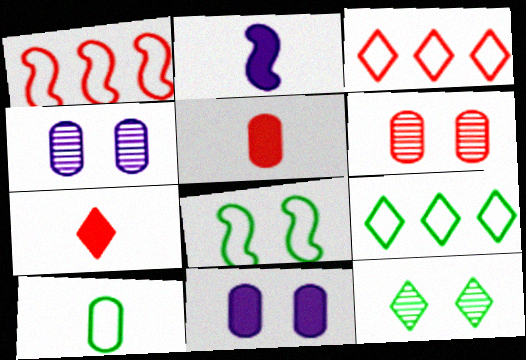[[1, 6, 7], 
[2, 6, 9], 
[8, 9, 10]]